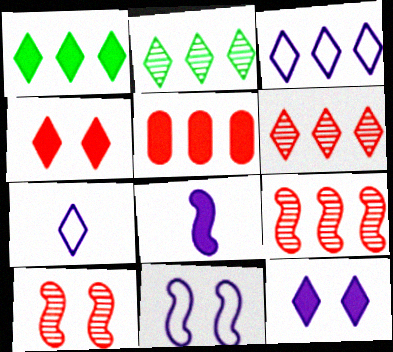[[1, 3, 6], 
[2, 4, 7]]